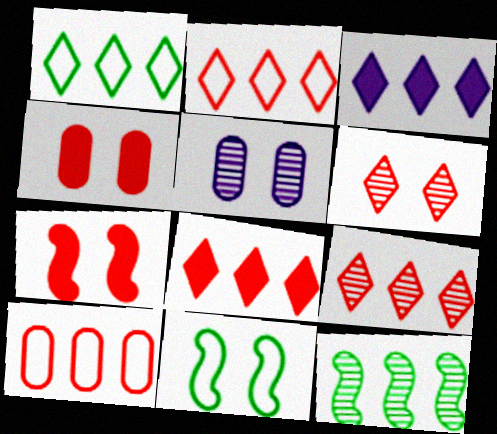[[1, 3, 9], 
[2, 8, 9], 
[3, 10, 12]]